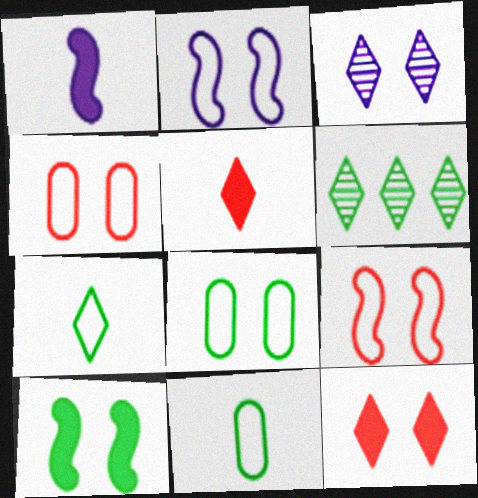[[1, 4, 6], 
[3, 4, 10], 
[6, 10, 11]]